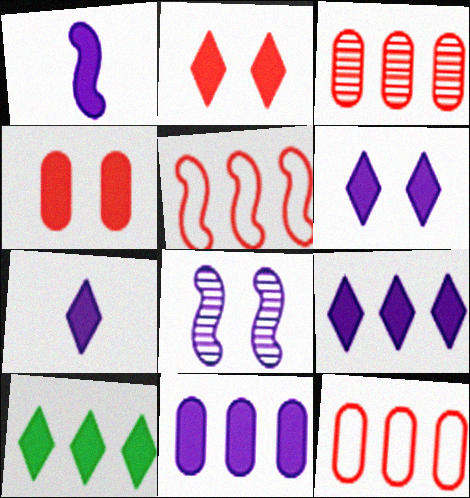[[1, 4, 10], 
[1, 6, 11], 
[2, 7, 10], 
[6, 7, 9]]